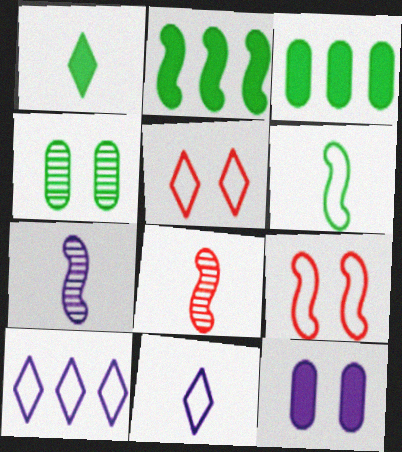[[2, 7, 9], 
[3, 5, 7], 
[7, 10, 12]]